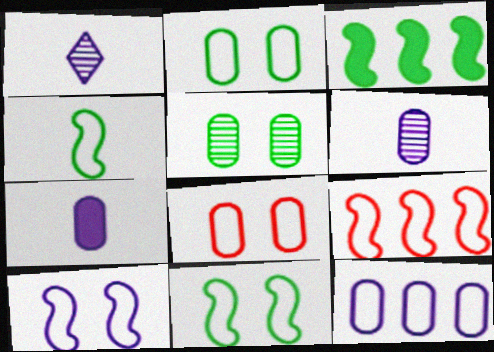[[1, 3, 8], 
[4, 9, 10]]